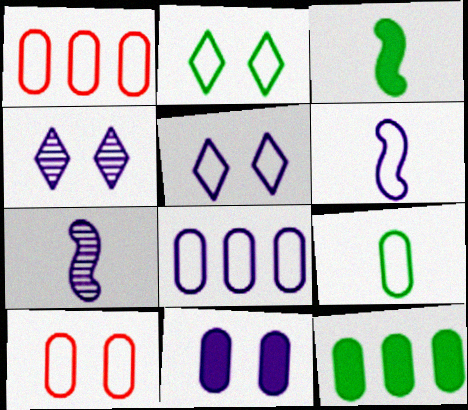[[1, 2, 6], 
[1, 3, 4], 
[5, 6, 8], 
[8, 9, 10]]